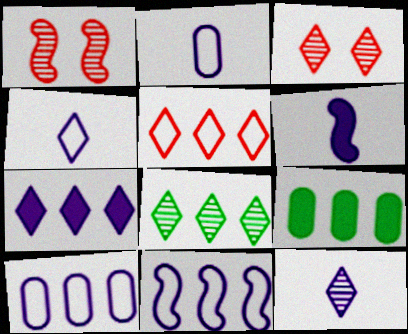[[1, 4, 9], 
[2, 6, 12], 
[3, 8, 12], 
[5, 7, 8]]